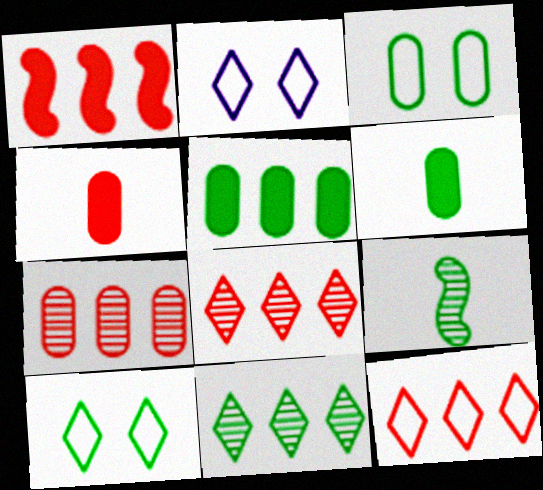[[1, 7, 12], 
[5, 9, 10]]